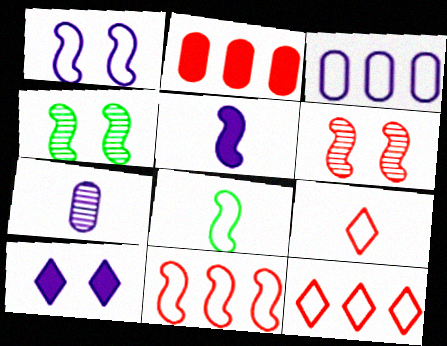[[1, 8, 11], 
[2, 6, 9], 
[4, 5, 11]]